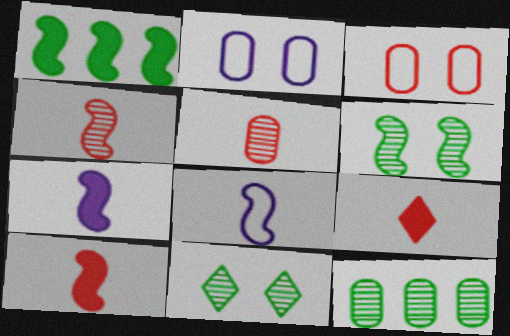[]